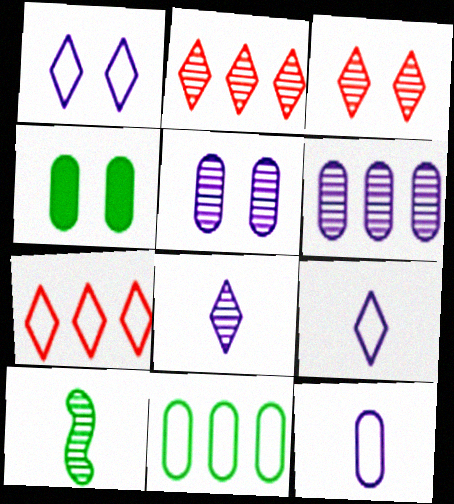[[2, 5, 10], 
[3, 6, 10]]